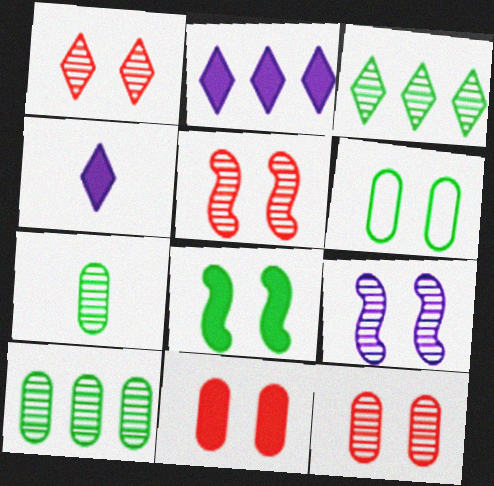[[1, 5, 12]]